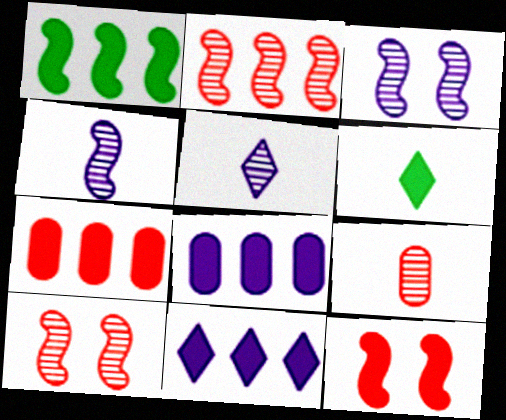[[1, 7, 11], 
[6, 8, 12]]